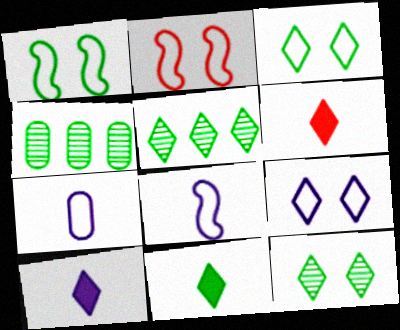[[1, 4, 11], 
[2, 4, 10], 
[3, 5, 11], 
[5, 6, 9], 
[6, 10, 11]]